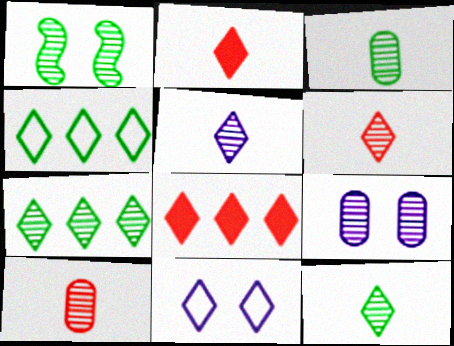[[1, 3, 7], 
[2, 7, 11], 
[5, 6, 12], 
[8, 11, 12]]